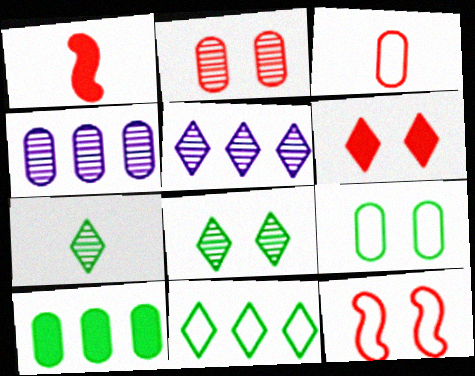[[1, 5, 9], 
[2, 6, 12]]